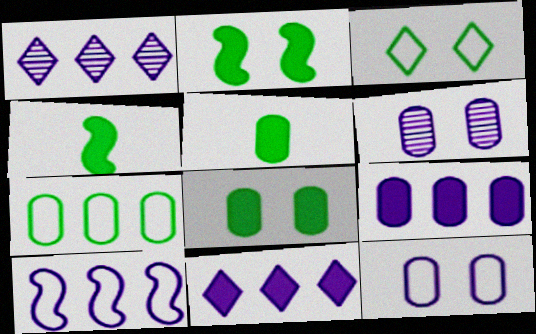[[1, 9, 10]]